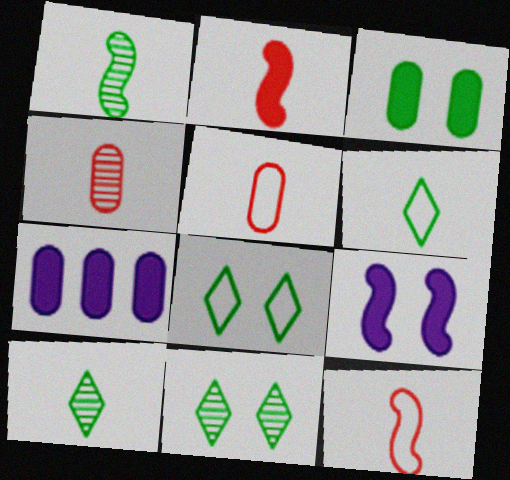[[7, 11, 12]]